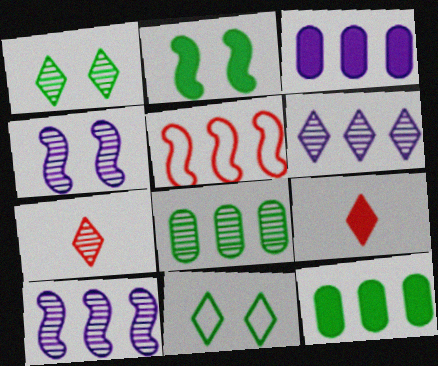[[1, 6, 7], 
[2, 3, 9], 
[4, 7, 8], 
[5, 6, 12], 
[6, 9, 11]]